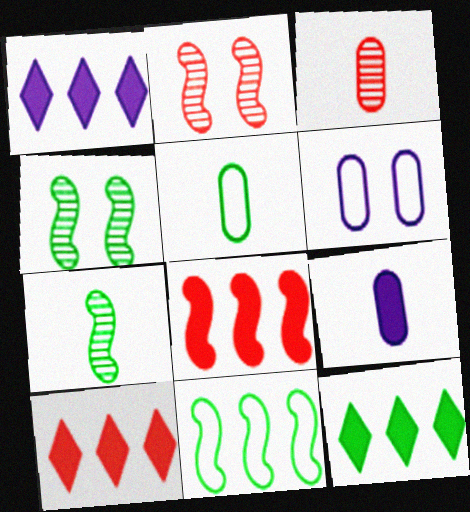[[1, 2, 5], 
[1, 10, 12], 
[3, 5, 9], 
[4, 5, 12], 
[6, 7, 10]]